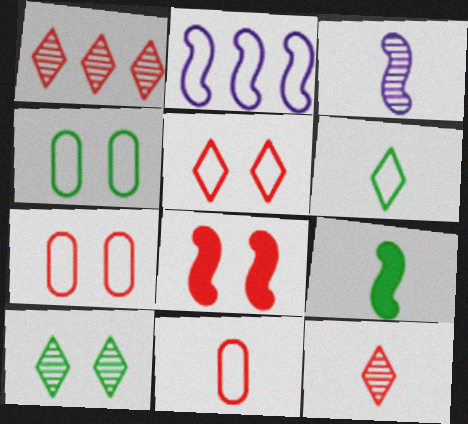[[1, 8, 11], 
[2, 6, 7]]